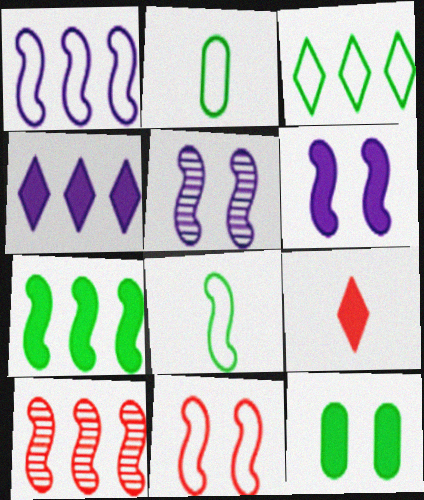[[1, 7, 10], 
[1, 8, 11], 
[6, 8, 10]]